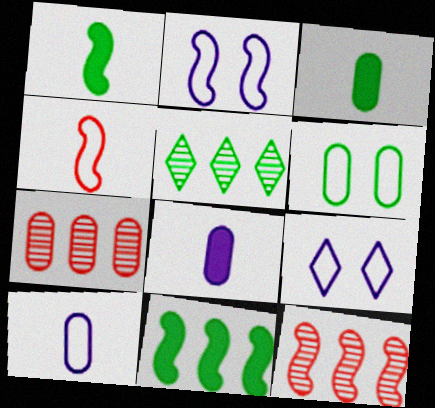[[1, 2, 12], 
[1, 5, 6], 
[1, 7, 9], 
[3, 9, 12], 
[6, 7, 8]]